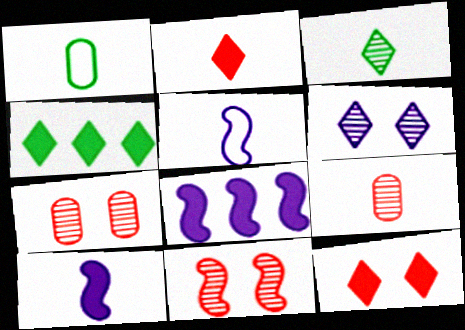[[4, 5, 7]]